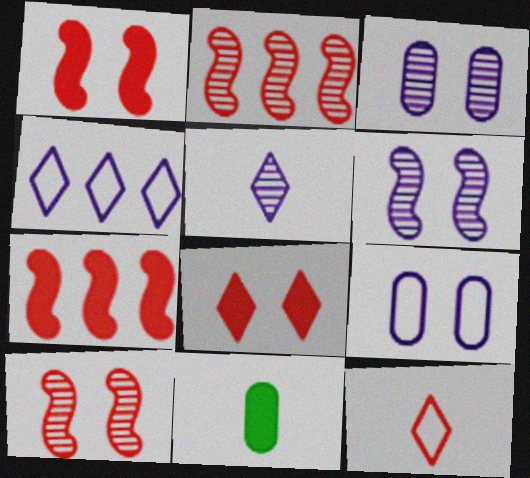[[4, 10, 11]]